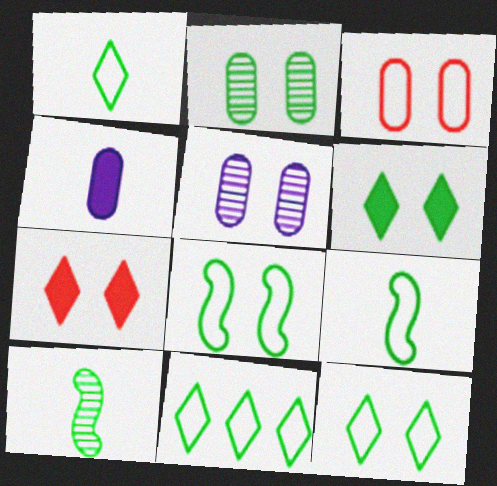[[1, 11, 12], 
[2, 6, 8], 
[5, 7, 8]]